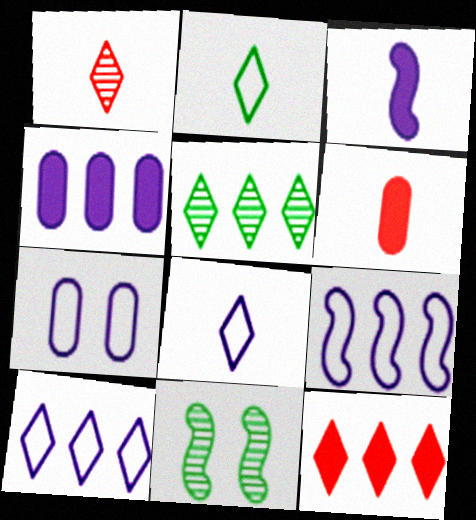[[5, 10, 12], 
[6, 10, 11], 
[7, 8, 9]]